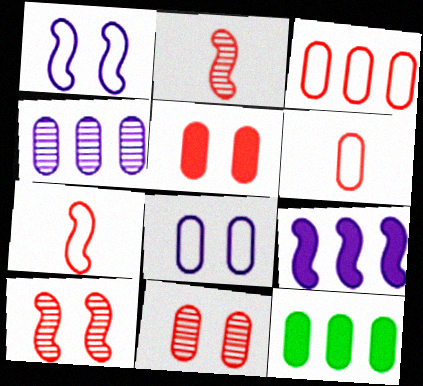[[3, 4, 12]]